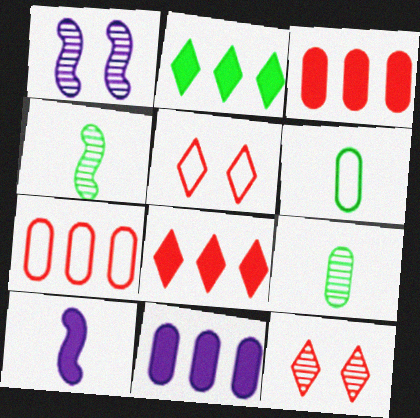[[1, 6, 8], 
[4, 5, 11]]